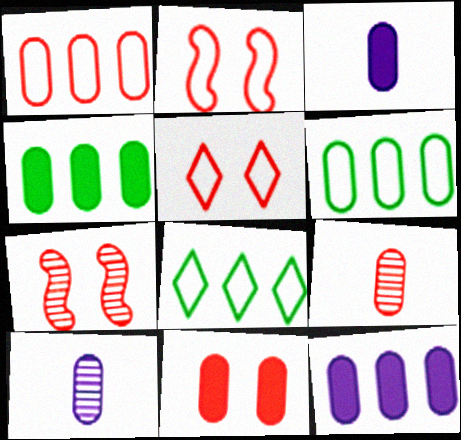[[1, 9, 11], 
[3, 4, 11], 
[3, 7, 8], 
[5, 7, 11], 
[6, 10, 11]]